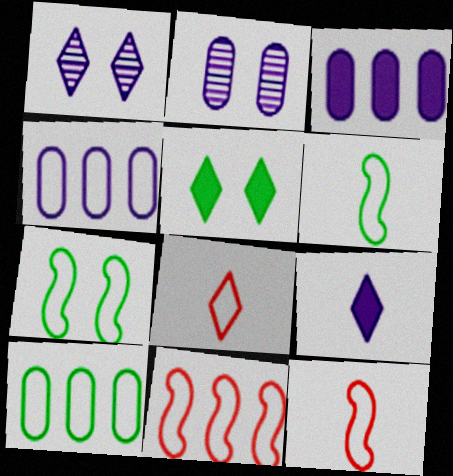[[4, 7, 8]]